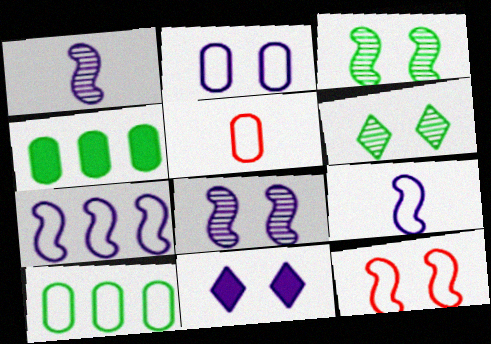[[2, 5, 10], 
[2, 8, 11]]